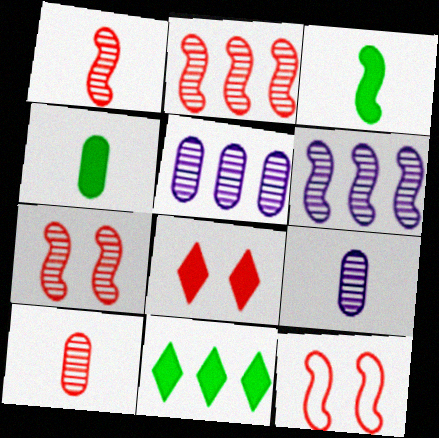[[1, 2, 7], 
[3, 6, 12], 
[9, 11, 12]]